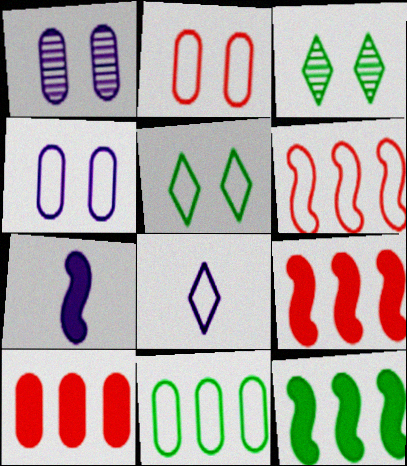[]